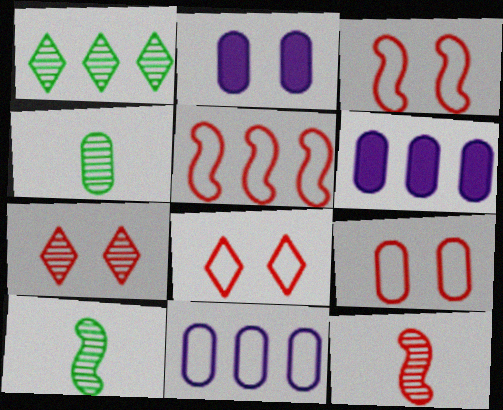[[1, 5, 6], 
[3, 8, 9], 
[4, 6, 9], 
[6, 8, 10]]